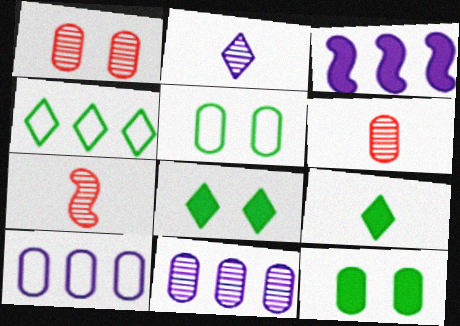[[6, 10, 12], 
[7, 8, 10]]